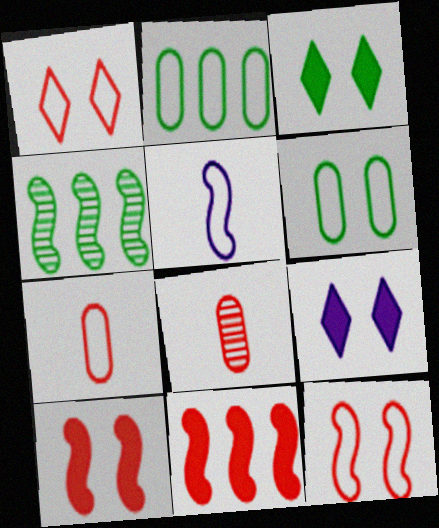[[1, 2, 5], 
[1, 8, 11], 
[4, 5, 10], 
[4, 7, 9]]